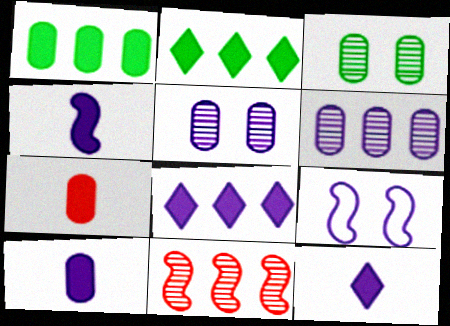[[4, 10, 12], 
[6, 9, 12]]